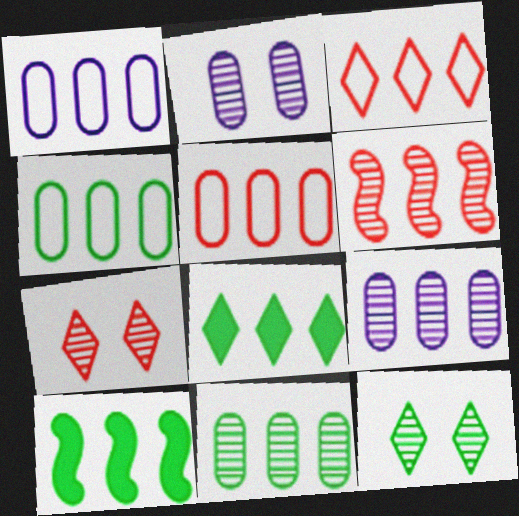[[1, 4, 5], 
[1, 6, 8], 
[3, 9, 10]]